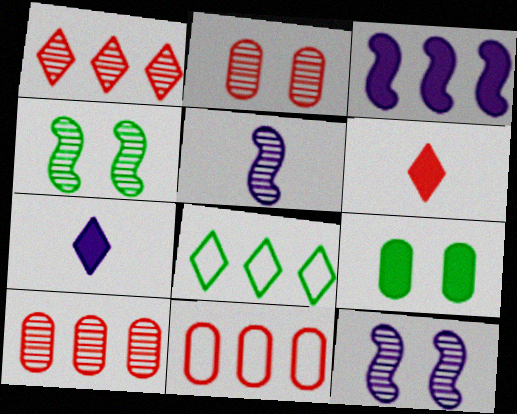[[3, 6, 9], 
[3, 8, 10], 
[4, 7, 11]]